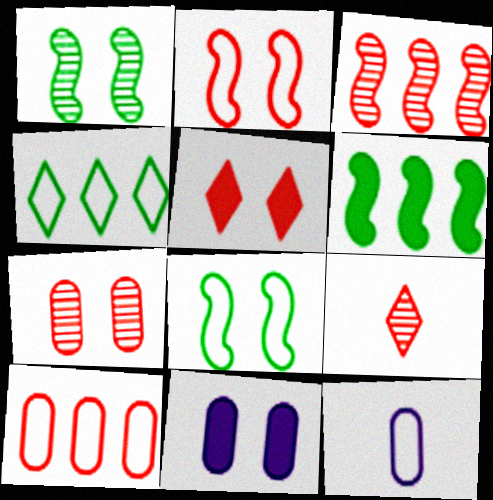[[2, 4, 12], 
[2, 5, 7], 
[3, 7, 9]]